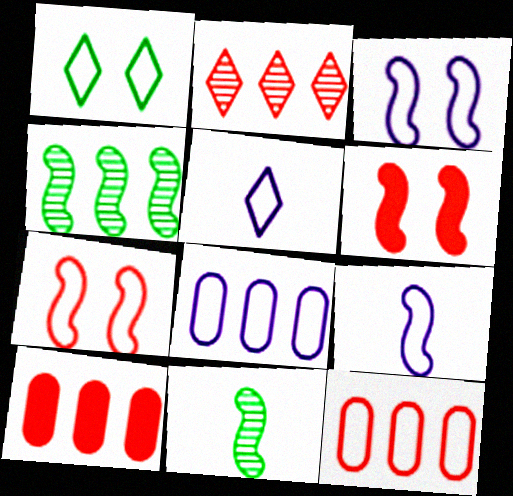[[1, 9, 12], 
[3, 5, 8], 
[4, 6, 9]]